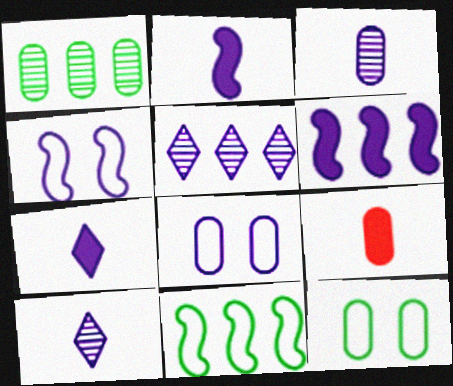[[1, 8, 9], 
[2, 5, 8], 
[6, 8, 10]]